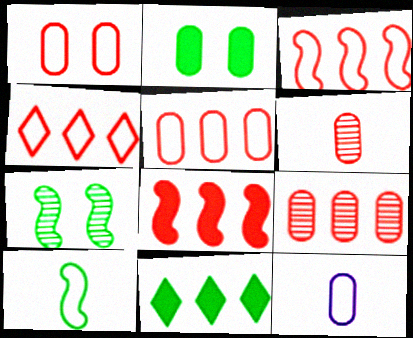[[2, 9, 12], 
[3, 4, 5], 
[4, 8, 9]]